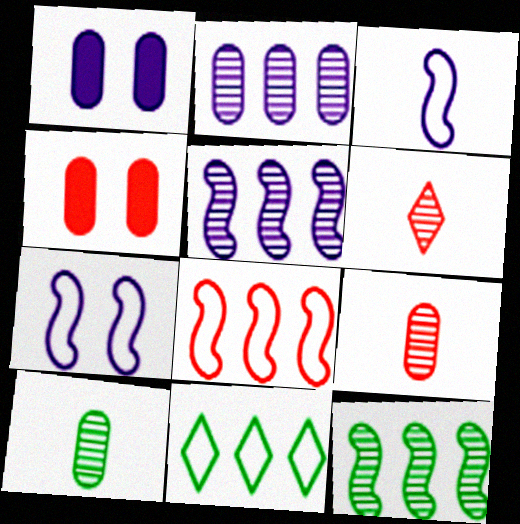[[4, 6, 8]]